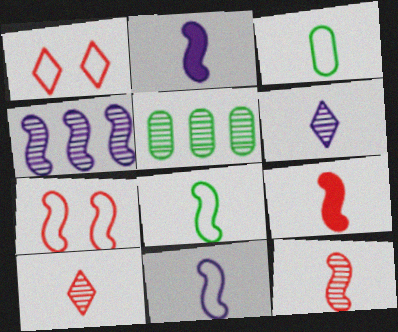[[1, 2, 5], 
[2, 3, 10], 
[2, 8, 12], 
[3, 6, 9]]